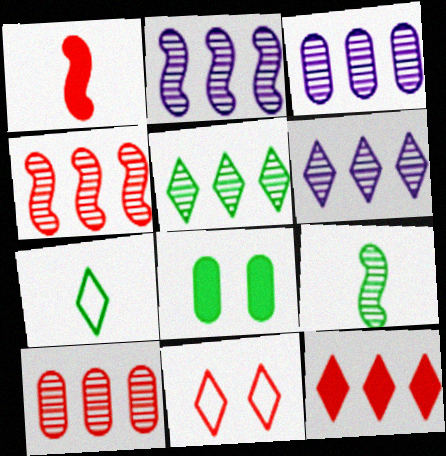[[1, 10, 11], 
[2, 3, 6], 
[2, 5, 10], 
[3, 4, 5]]